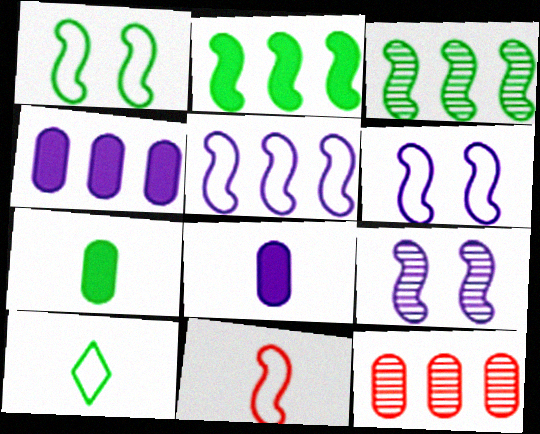[[1, 5, 11], 
[2, 9, 11]]